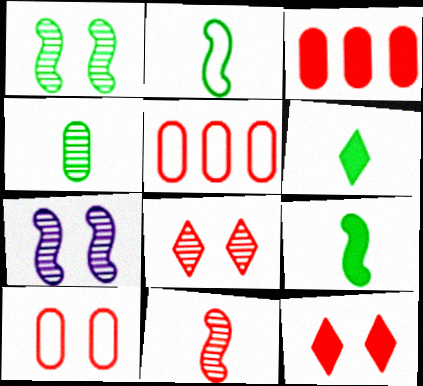[[2, 4, 6], 
[5, 6, 7], 
[5, 11, 12]]